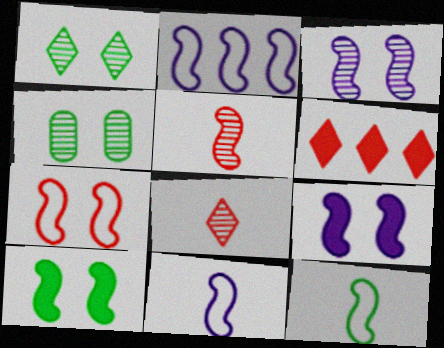[[2, 5, 10], 
[2, 7, 12], 
[3, 7, 10], 
[4, 6, 11]]